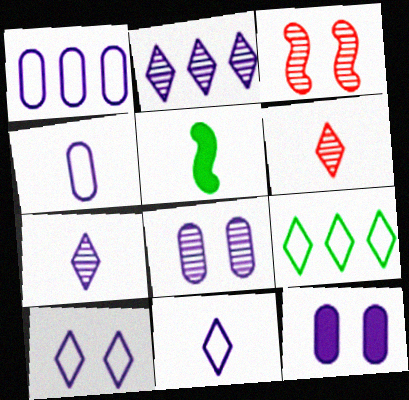[[4, 5, 6]]